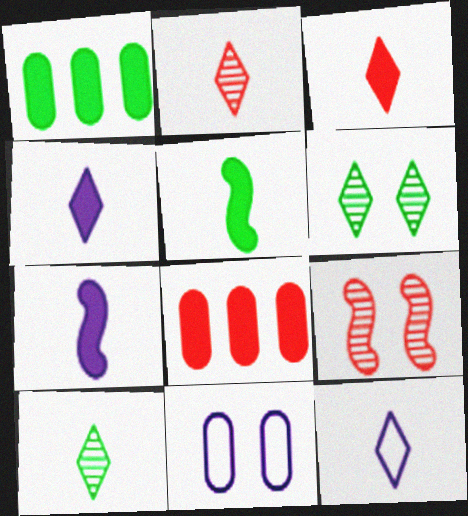[[1, 9, 12], 
[3, 10, 12]]